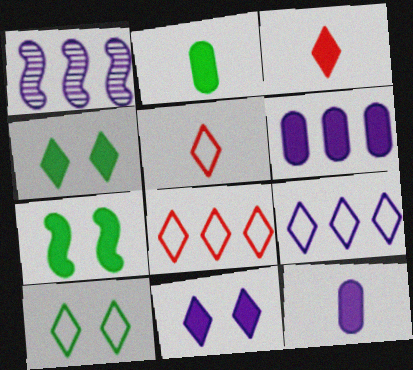[[1, 6, 9], 
[3, 6, 7], 
[5, 9, 10]]